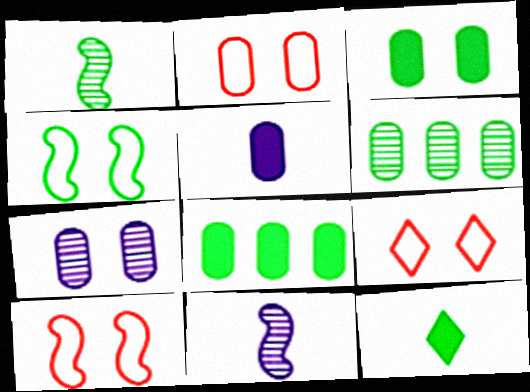[[2, 3, 7], 
[2, 5, 6], 
[2, 9, 10], 
[4, 6, 12], 
[8, 9, 11]]